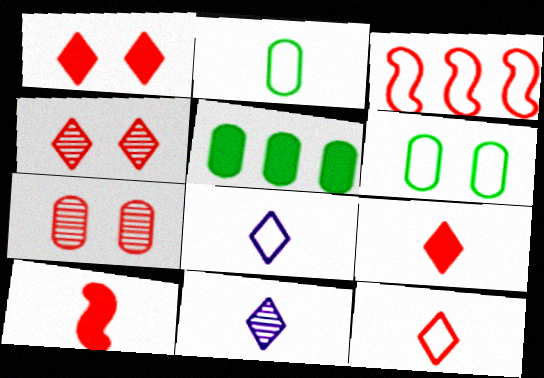[[2, 10, 11], 
[3, 6, 8], 
[3, 7, 9]]